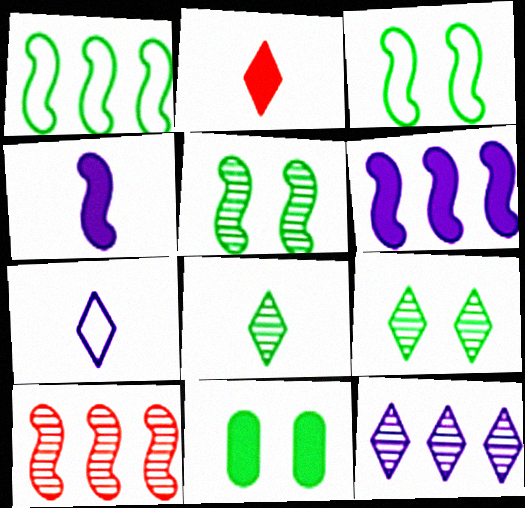[[1, 6, 10], 
[1, 8, 11], 
[2, 6, 11], 
[2, 7, 8], 
[3, 4, 10], 
[3, 9, 11], 
[7, 10, 11]]